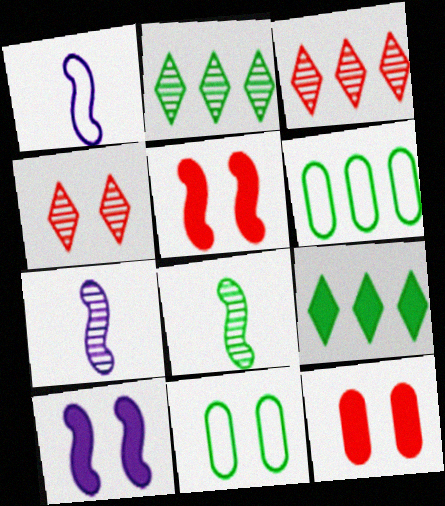[[1, 2, 12], 
[4, 10, 11], 
[8, 9, 11]]